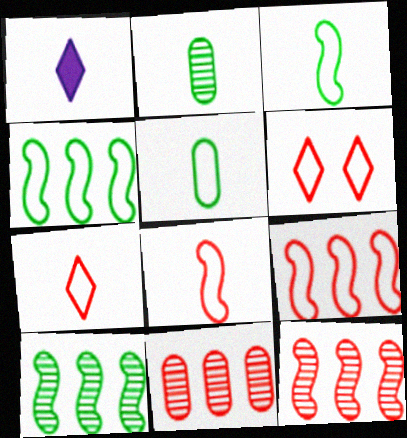[[1, 2, 8]]